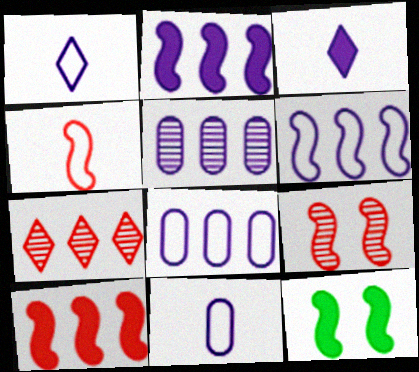[[4, 9, 10], 
[7, 11, 12]]